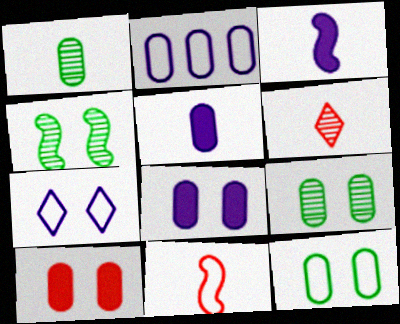[[1, 2, 10], 
[4, 7, 10]]